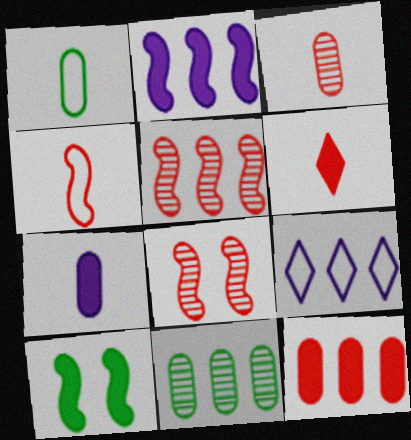[[1, 3, 7], 
[3, 4, 6], 
[3, 9, 10]]